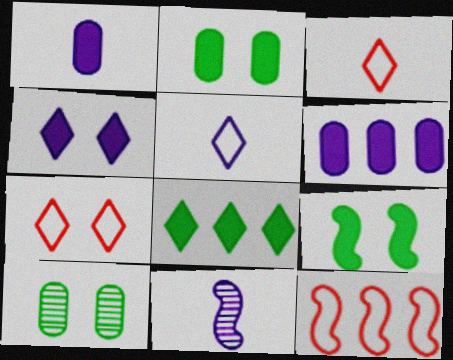[[1, 5, 11], 
[9, 11, 12]]